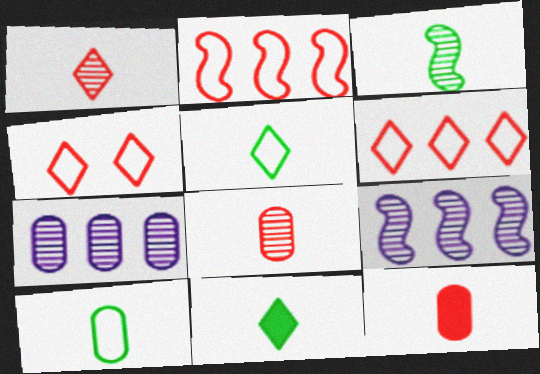[[3, 10, 11]]